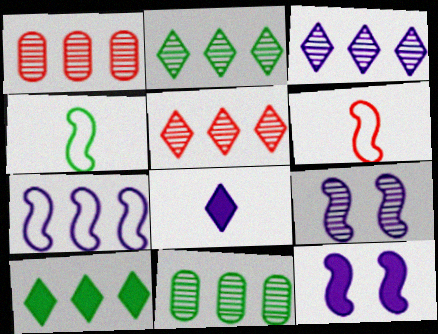[[1, 7, 10], 
[2, 3, 5]]